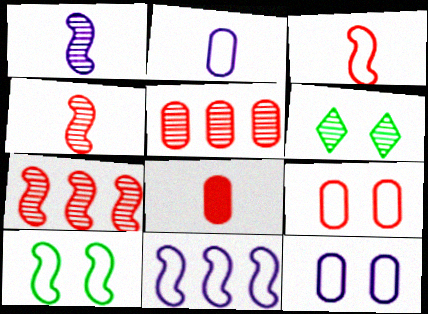[[1, 5, 6], 
[3, 10, 11], 
[5, 8, 9], 
[6, 8, 11]]